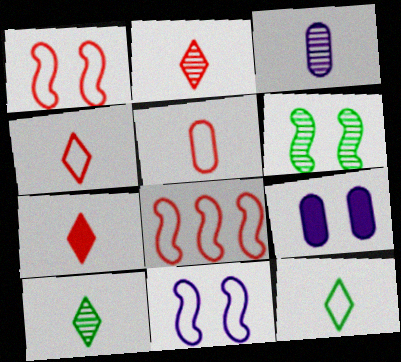[[2, 4, 7], 
[8, 9, 10]]